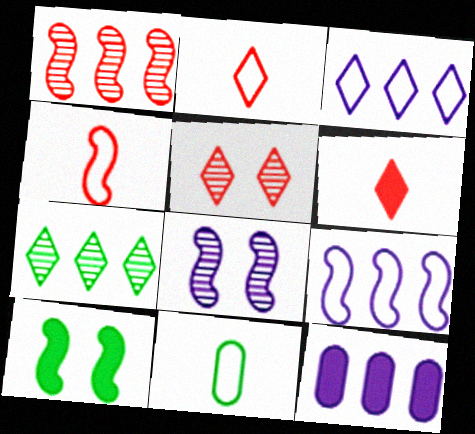[[6, 10, 12], 
[7, 10, 11]]